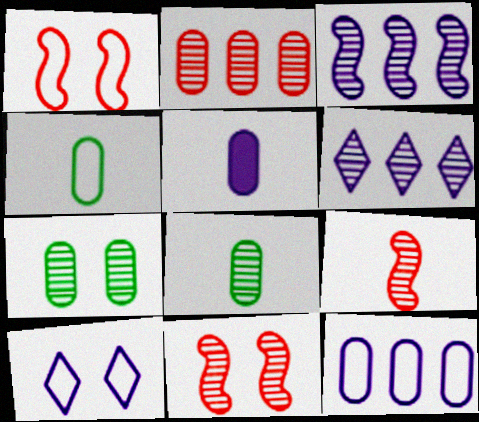[[3, 5, 10], 
[6, 7, 9], 
[6, 8, 11]]